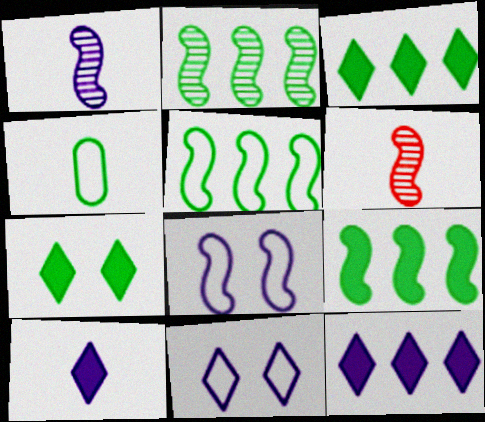[[2, 4, 7], 
[2, 5, 9], 
[4, 6, 10], 
[6, 8, 9]]